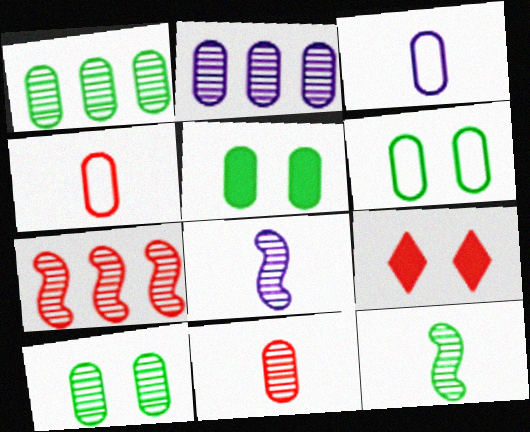[[2, 4, 5], 
[2, 10, 11], 
[4, 7, 9], 
[5, 6, 10]]